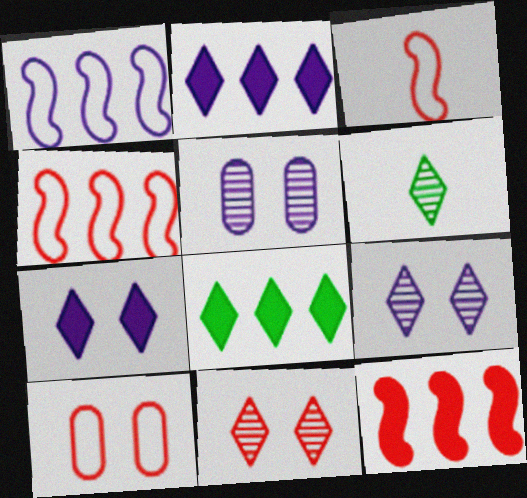[[3, 5, 8]]